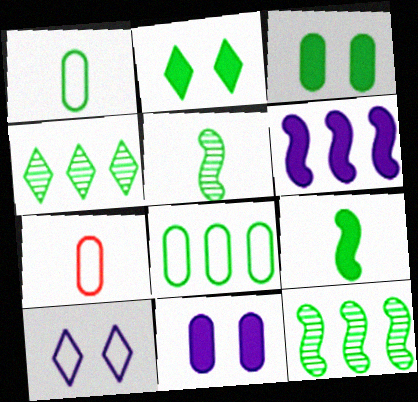[[1, 2, 12], 
[2, 5, 8]]